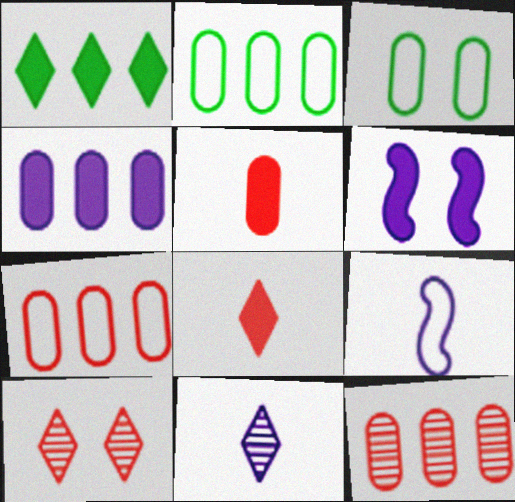[[1, 5, 6], 
[2, 4, 12], 
[3, 6, 10]]